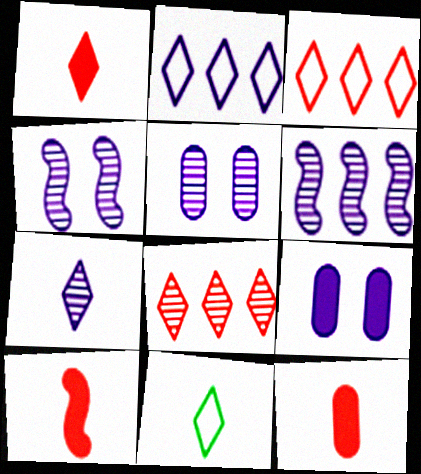[[1, 7, 11], 
[1, 10, 12], 
[5, 6, 7]]